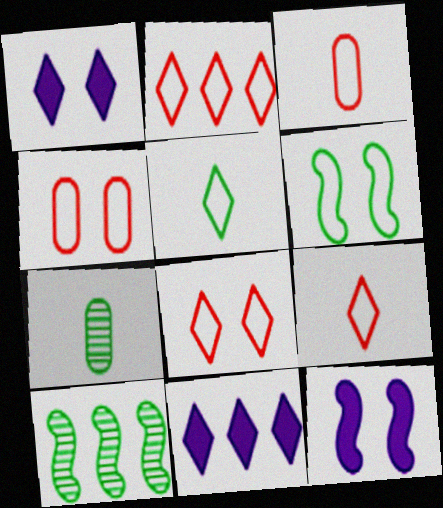[[1, 3, 10], 
[2, 7, 12], 
[2, 8, 9]]